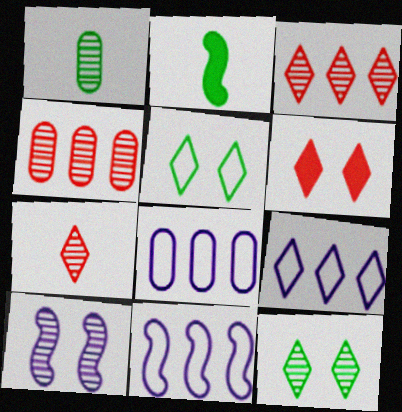[[1, 3, 10], 
[1, 6, 11], 
[8, 9, 11]]